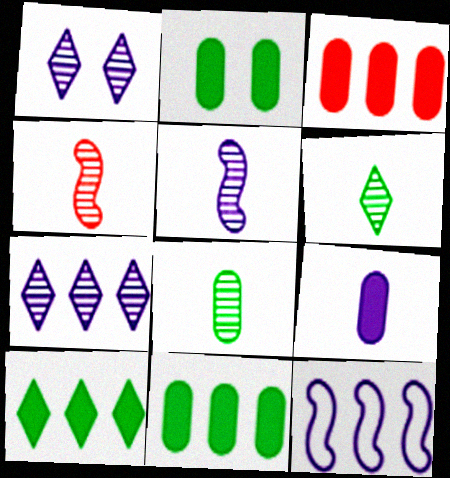[[1, 9, 12], 
[2, 3, 9]]